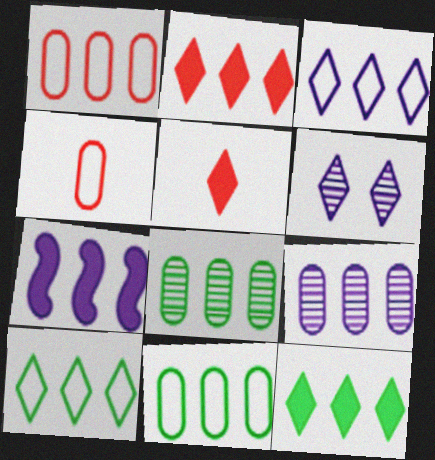[[3, 7, 9], 
[5, 6, 10]]